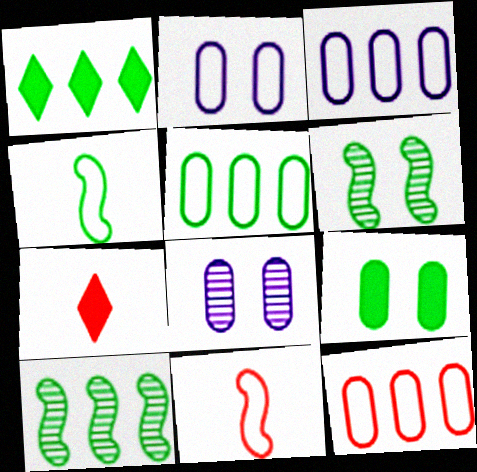[[1, 5, 10], 
[1, 8, 11], 
[2, 7, 10], 
[3, 5, 12], 
[3, 6, 7]]